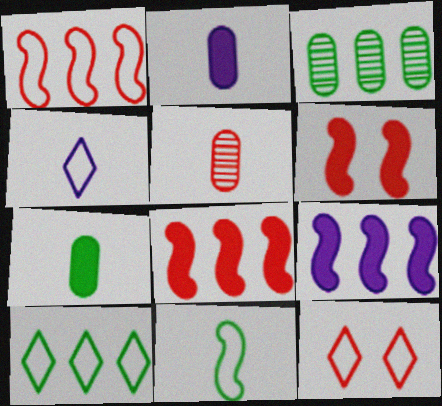[[3, 4, 6], 
[4, 10, 12], 
[5, 8, 12]]